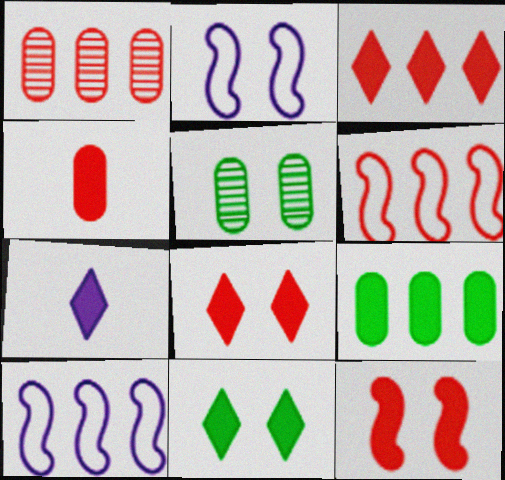[[1, 3, 6], 
[2, 5, 8], 
[3, 4, 12], 
[3, 7, 11], 
[5, 6, 7], 
[7, 9, 12]]